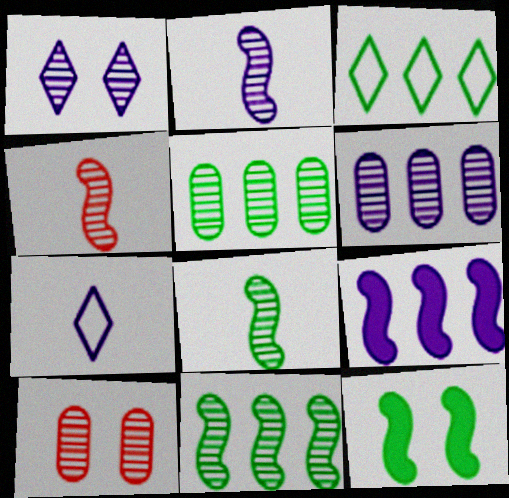[[1, 2, 6], 
[1, 4, 5], 
[2, 4, 8]]